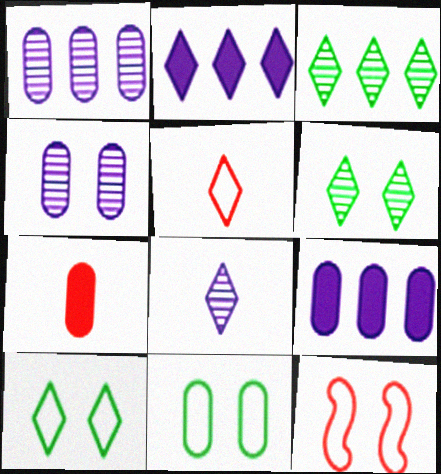[[1, 7, 11], 
[2, 5, 6]]